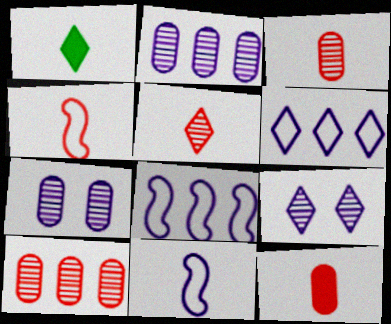[[1, 3, 11], 
[4, 5, 12]]